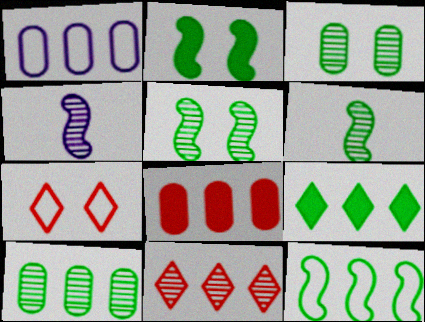[[1, 8, 10], 
[2, 6, 12], 
[3, 4, 11], 
[9, 10, 12]]